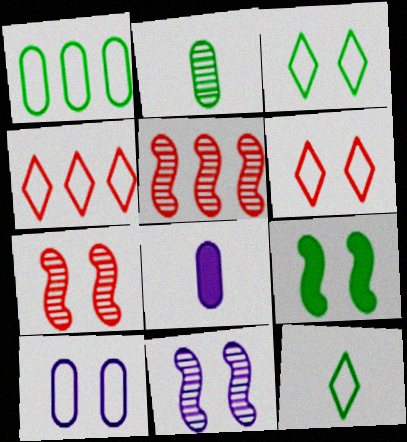[[3, 5, 8]]